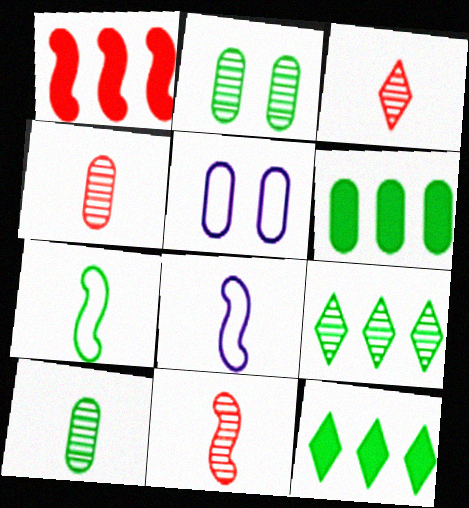[[2, 7, 12], 
[3, 4, 11], 
[4, 5, 6], 
[5, 11, 12]]